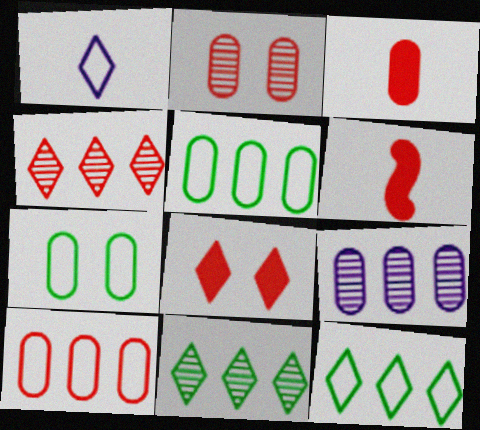[[1, 8, 11], 
[2, 3, 10], 
[3, 7, 9]]